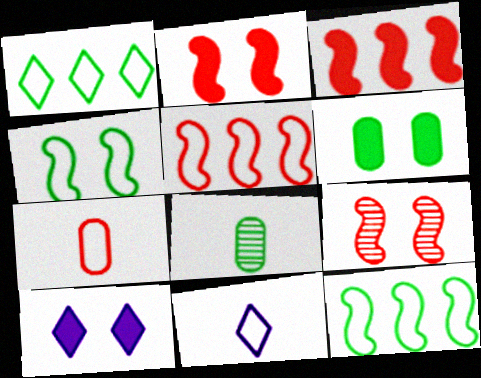[[2, 6, 10], 
[5, 8, 10]]